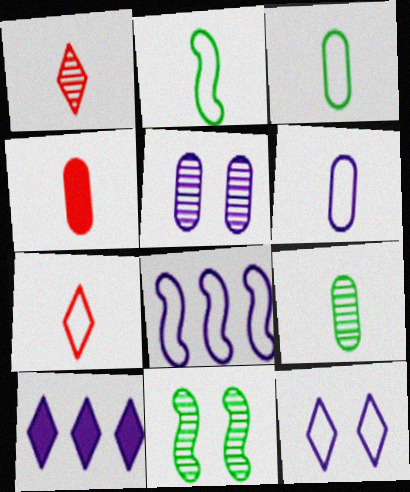[[2, 6, 7], 
[4, 6, 9], 
[6, 8, 12]]